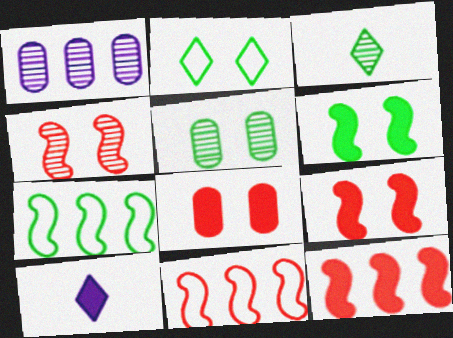[[1, 3, 4], 
[2, 5, 6], 
[5, 10, 11]]